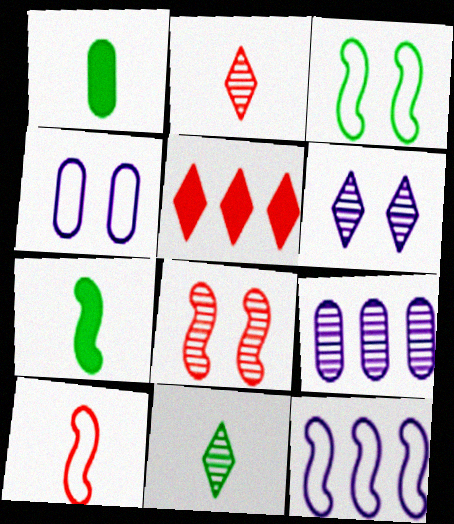[[3, 10, 12], 
[7, 8, 12], 
[8, 9, 11]]